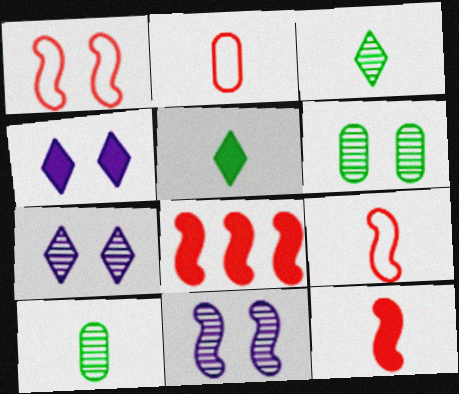[[1, 4, 6]]